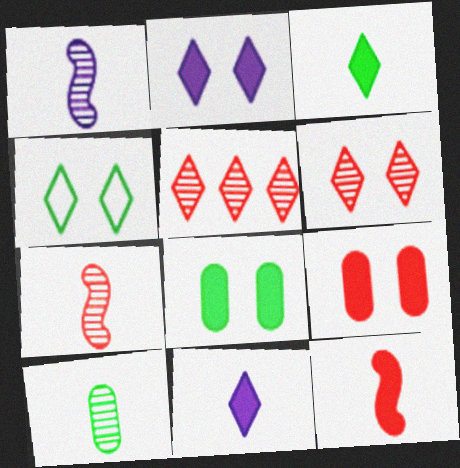[[2, 4, 6], 
[4, 5, 11]]